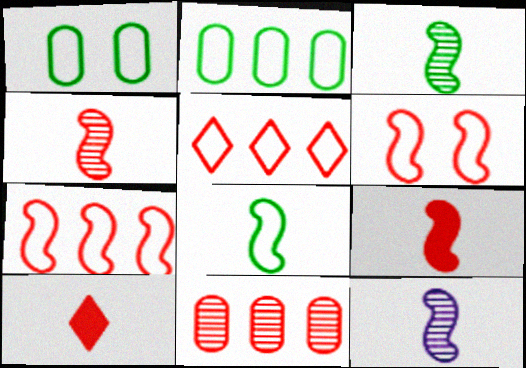[[3, 4, 12], 
[6, 10, 11], 
[8, 9, 12]]